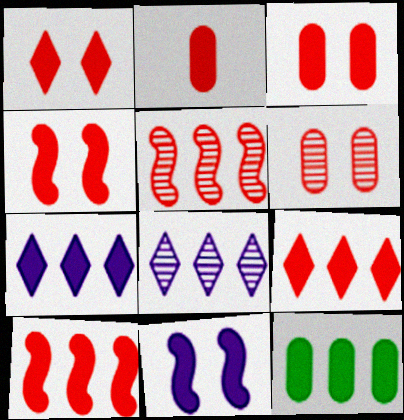[[1, 2, 10], 
[1, 3, 4], 
[2, 4, 9], 
[7, 10, 12]]